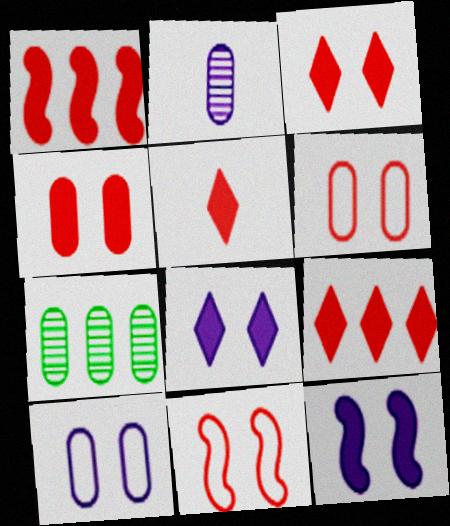[[1, 4, 5], 
[3, 5, 9]]